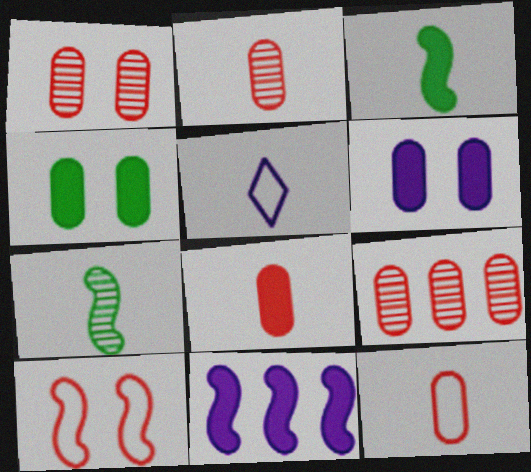[[1, 2, 9], 
[2, 3, 5], 
[2, 8, 12], 
[5, 7, 8], 
[7, 10, 11]]